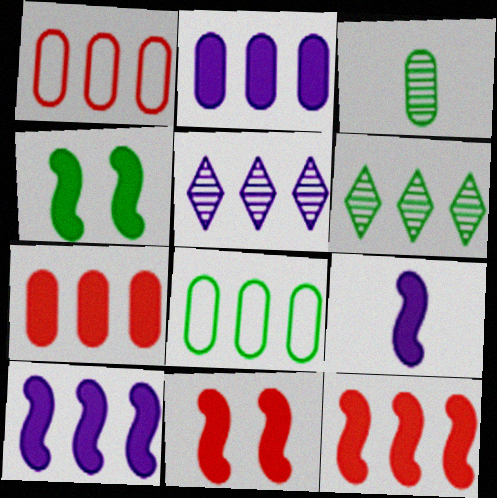[[1, 6, 10], 
[4, 9, 12], 
[5, 8, 12]]